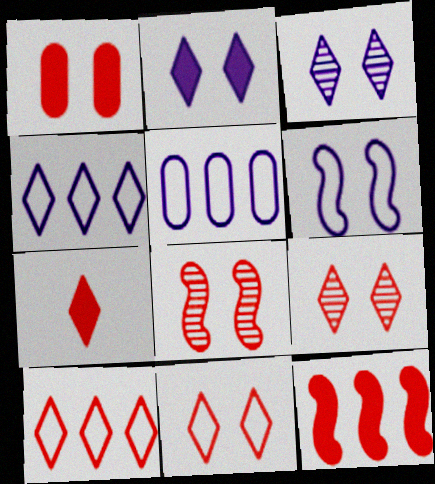[[1, 7, 12], 
[1, 8, 11], 
[7, 9, 10]]